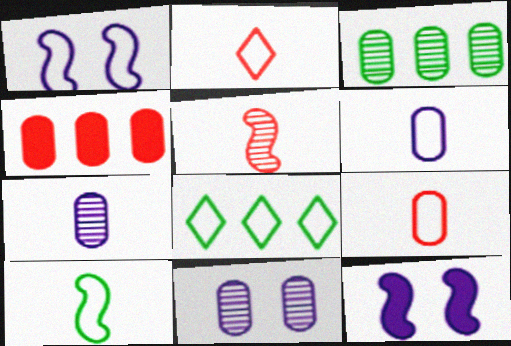[[1, 8, 9], 
[2, 3, 12], 
[2, 6, 10]]